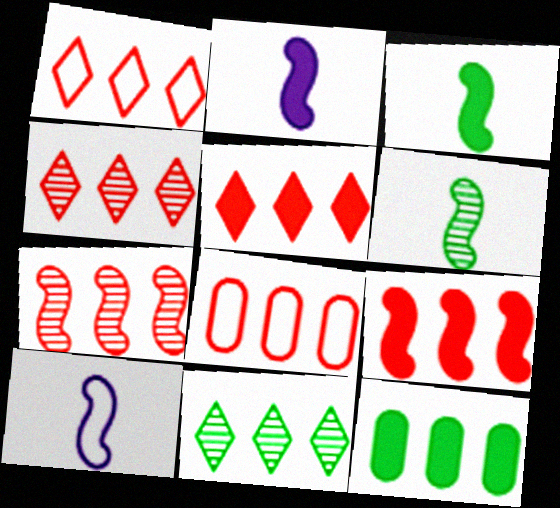[[1, 4, 5], 
[4, 8, 9], 
[5, 7, 8]]